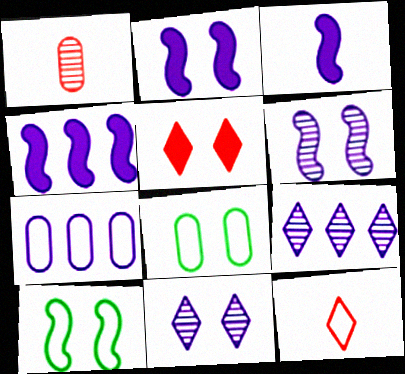[[2, 3, 4], 
[3, 7, 11], 
[4, 7, 9], 
[5, 6, 8], 
[7, 10, 12]]